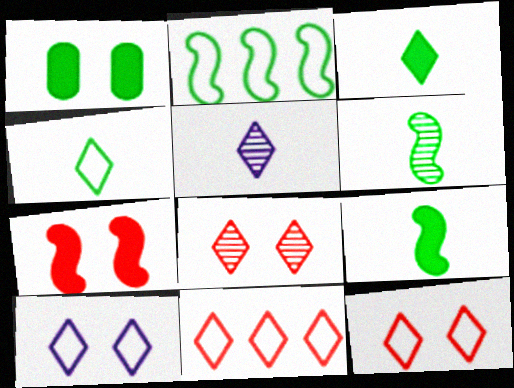[[4, 10, 11]]